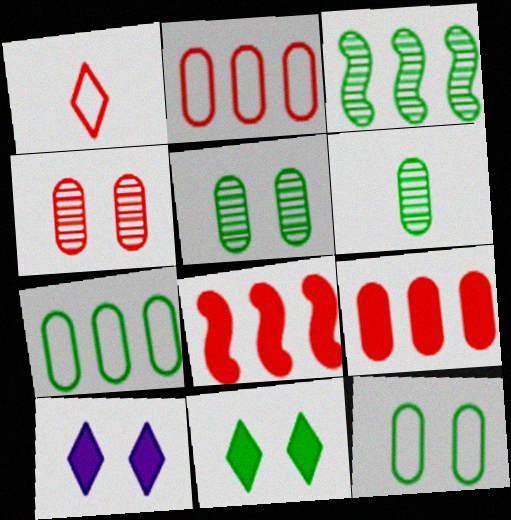[[1, 4, 8]]